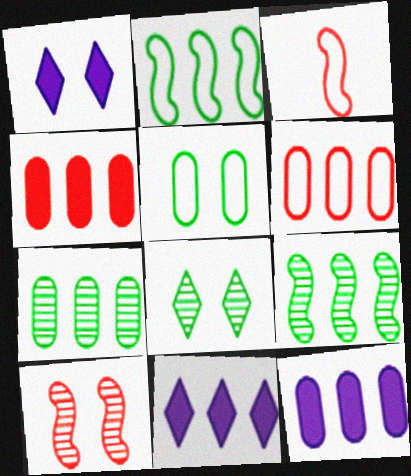[[1, 3, 7], 
[1, 5, 10], 
[3, 8, 12], 
[6, 7, 12], 
[6, 9, 11]]